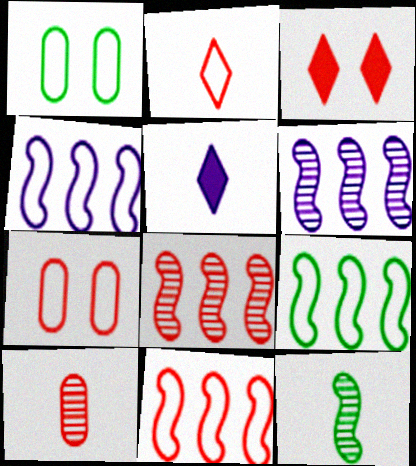[[1, 2, 4], 
[1, 5, 8], 
[2, 7, 11], 
[3, 10, 11], 
[4, 9, 11]]